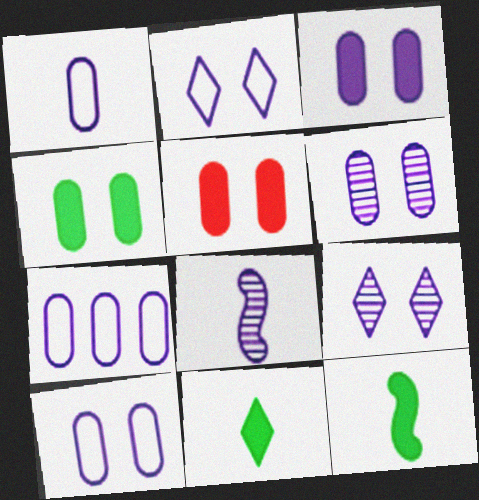[[1, 7, 10], 
[3, 4, 5], 
[3, 6, 10]]